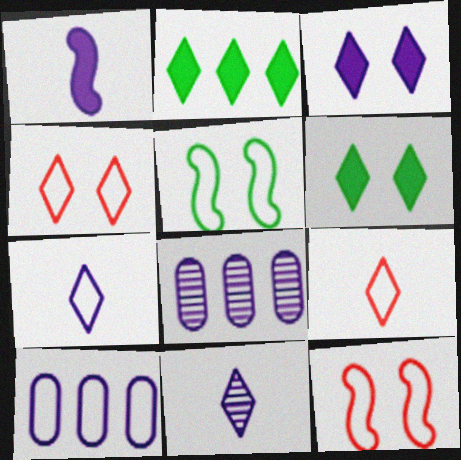[[2, 4, 11], 
[5, 9, 10]]